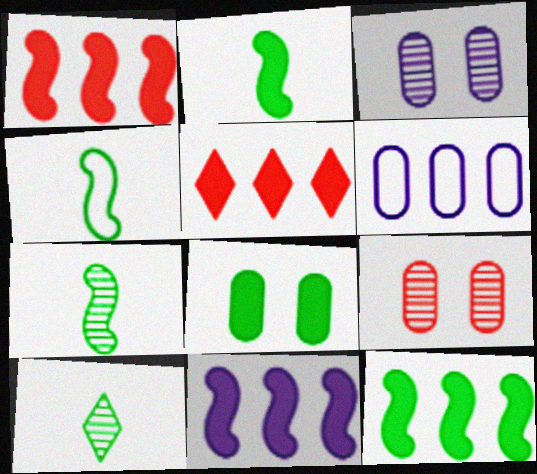[[1, 11, 12], 
[2, 4, 7], 
[3, 4, 5]]